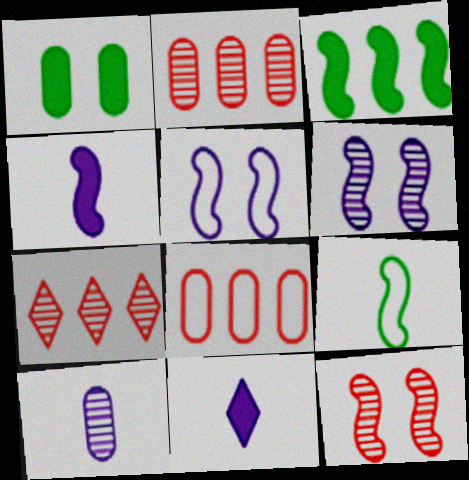[[1, 8, 10]]